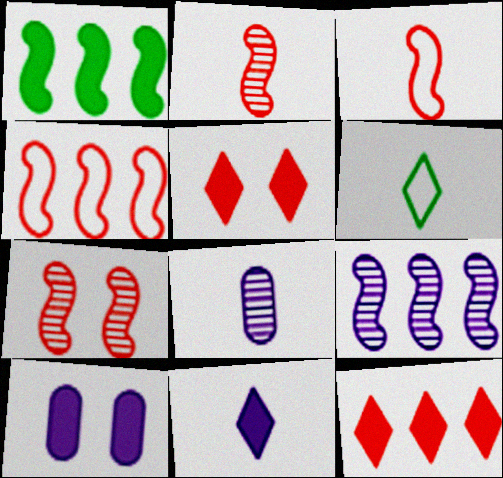[[1, 4, 9]]